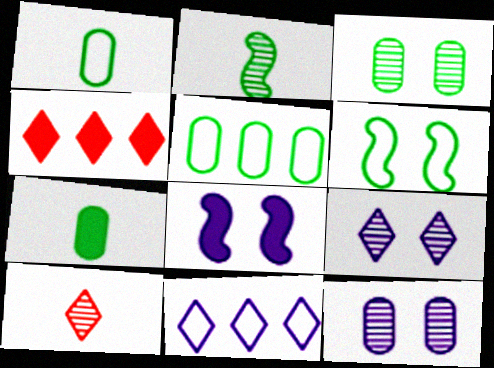[[3, 5, 7], 
[4, 7, 8], 
[5, 8, 10]]